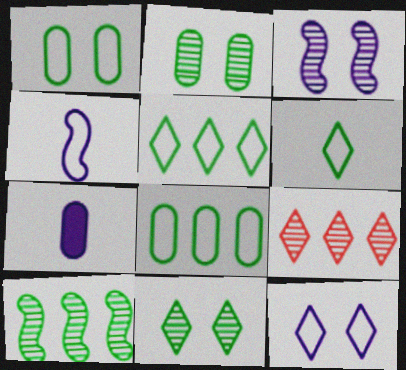[]